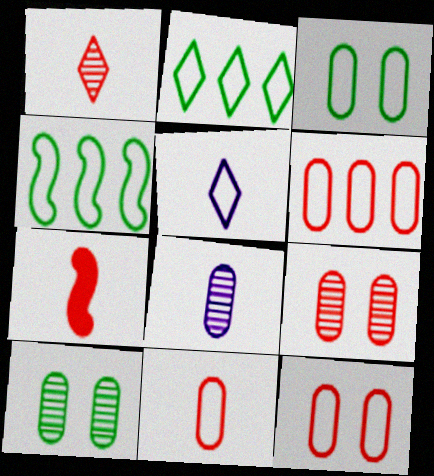[[1, 7, 11], 
[4, 5, 12], 
[6, 11, 12]]